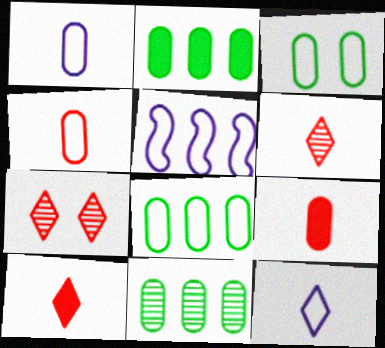[[2, 8, 11]]